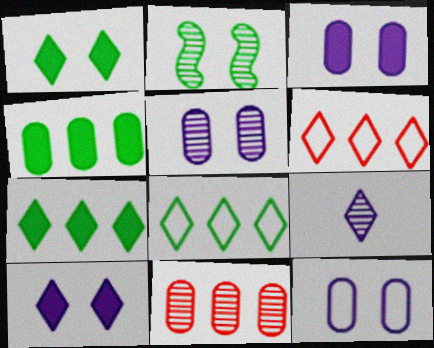[[1, 6, 9], 
[2, 9, 11], 
[3, 5, 12]]